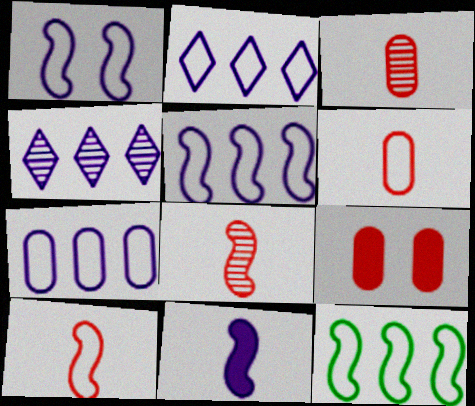[[1, 10, 12], 
[2, 5, 7]]